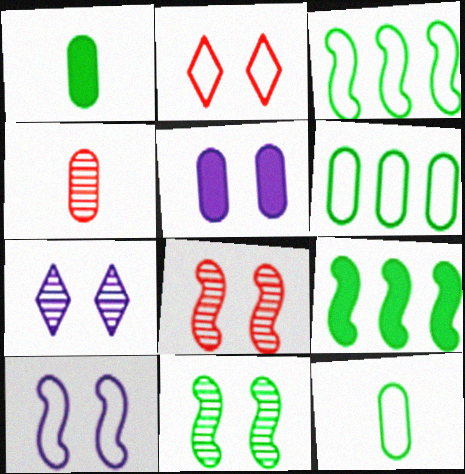[[2, 5, 11], 
[4, 5, 6], 
[5, 7, 10]]